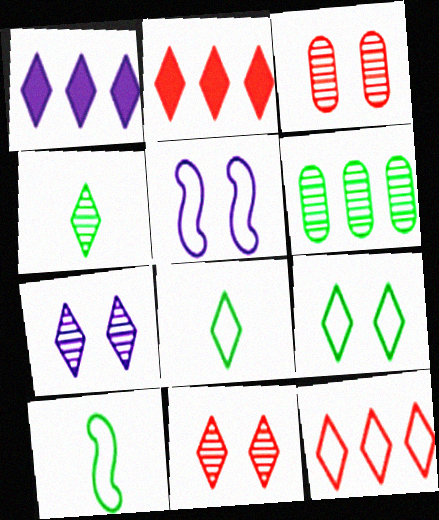[[1, 3, 10], 
[1, 8, 11], 
[2, 7, 8]]